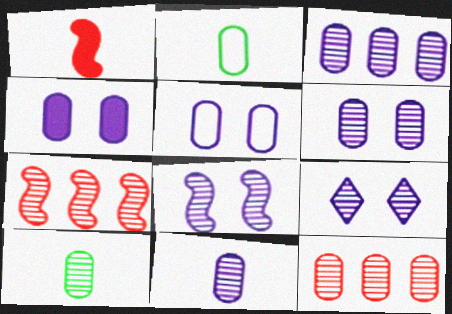[[2, 4, 12], 
[3, 6, 11], 
[4, 5, 6], 
[6, 8, 9], 
[6, 10, 12], 
[7, 9, 10]]